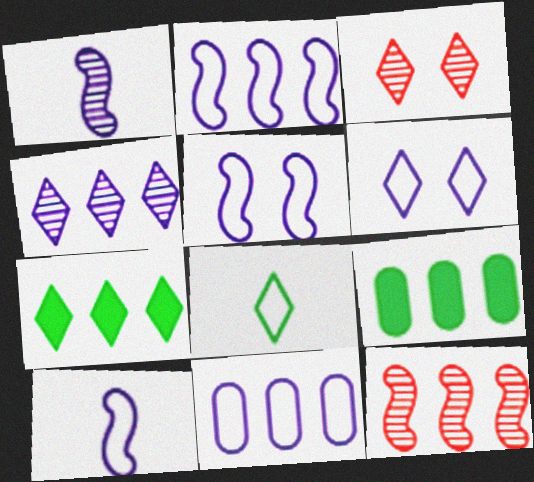[[2, 5, 10], 
[3, 9, 10], 
[6, 10, 11], 
[7, 11, 12]]